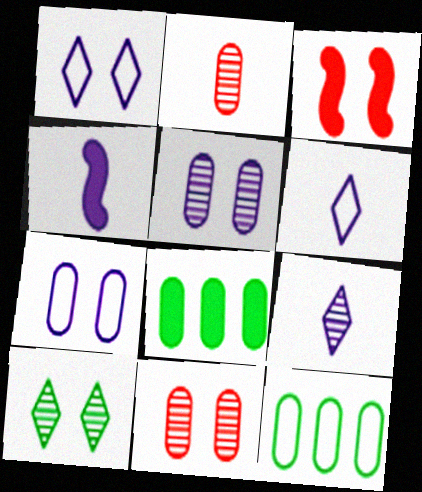[[2, 7, 8], 
[3, 7, 10], 
[3, 9, 12]]